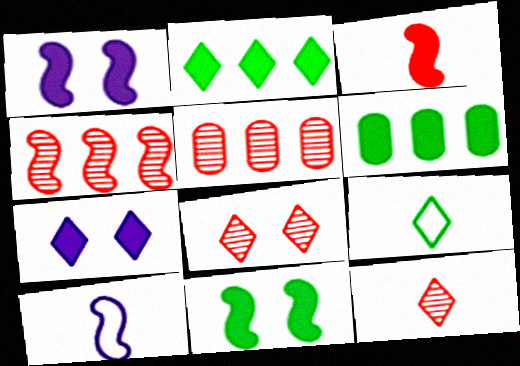[[1, 5, 9], 
[3, 6, 7], 
[4, 10, 11], 
[6, 8, 10]]